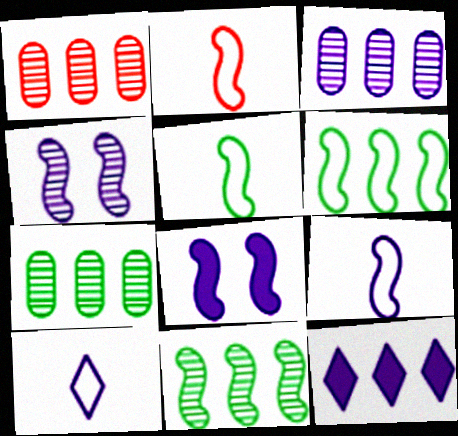[[1, 3, 7], 
[1, 6, 12], 
[2, 5, 9], 
[2, 8, 11], 
[3, 8, 10]]